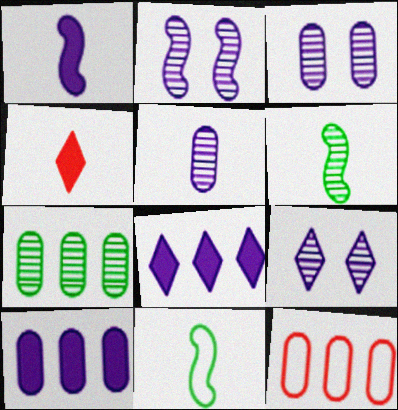[[2, 3, 9], 
[4, 5, 11], 
[7, 10, 12]]